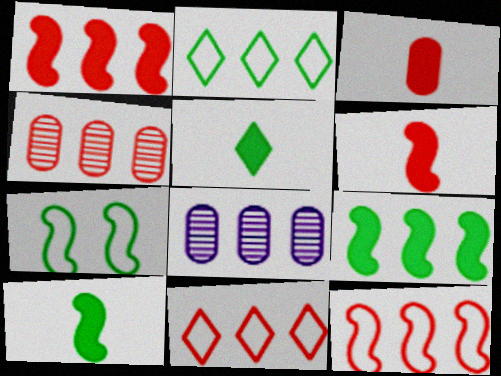[[1, 2, 8], 
[1, 4, 11], 
[8, 9, 11]]